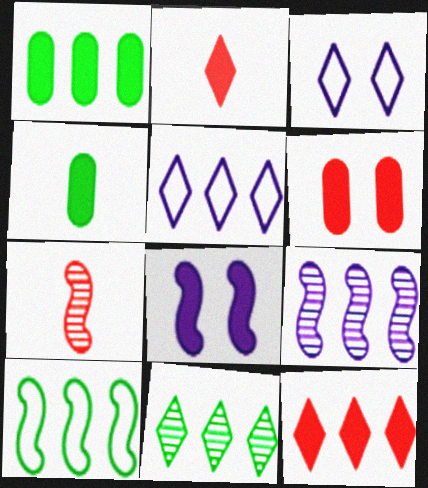[[1, 2, 8], 
[1, 3, 7], 
[1, 10, 11], 
[2, 3, 11], 
[4, 8, 12], 
[5, 11, 12], 
[7, 8, 10]]